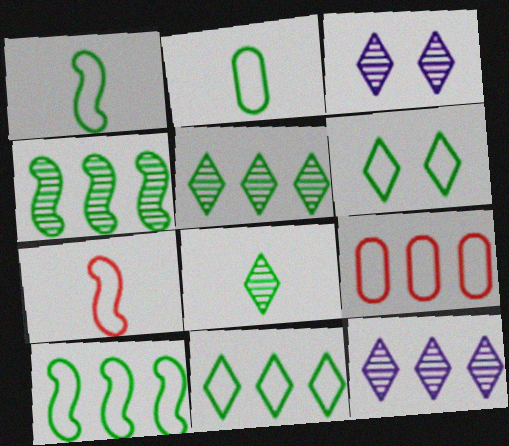[[2, 6, 10]]